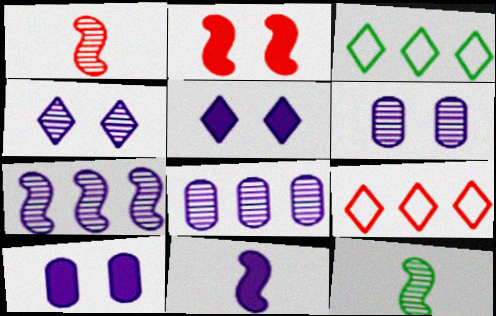[[1, 3, 10], 
[9, 10, 12]]